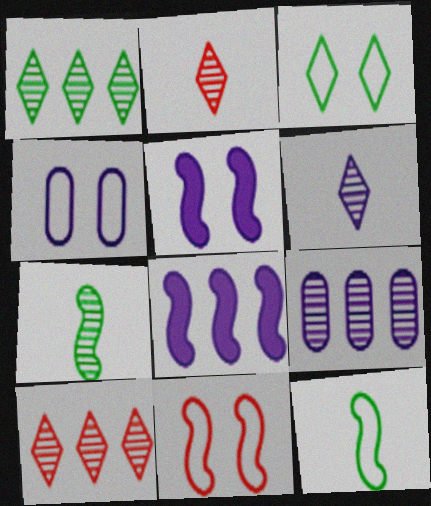[[3, 4, 11], 
[4, 6, 8], 
[7, 8, 11]]